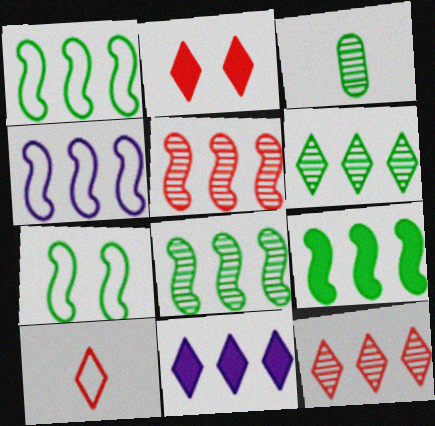[[1, 8, 9], 
[2, 3, 4], 
[2, 10, 12], 
[4, 5, 9]]